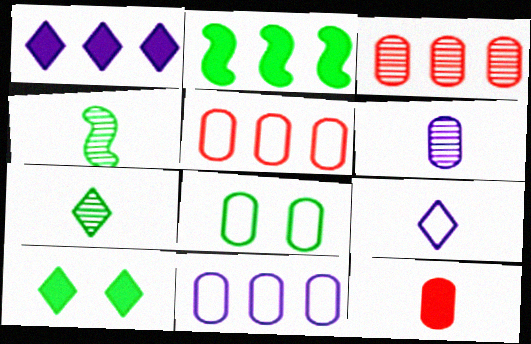[[2, 7, 8], 
[4, 9, 12]]